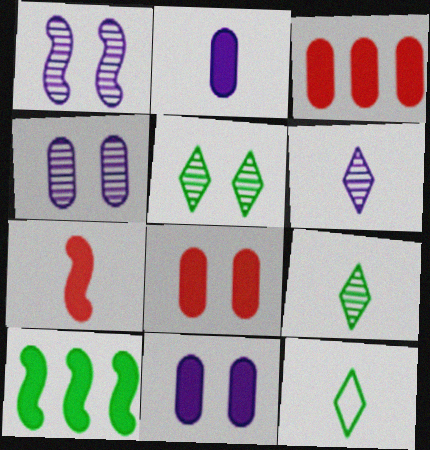[[1, 3, 12]]